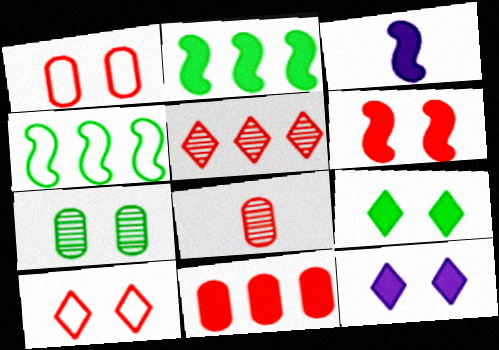[[1, 8, 11], 
[2, 3, 6], 
[3, 9, 11], 
[4, 8, 12]]